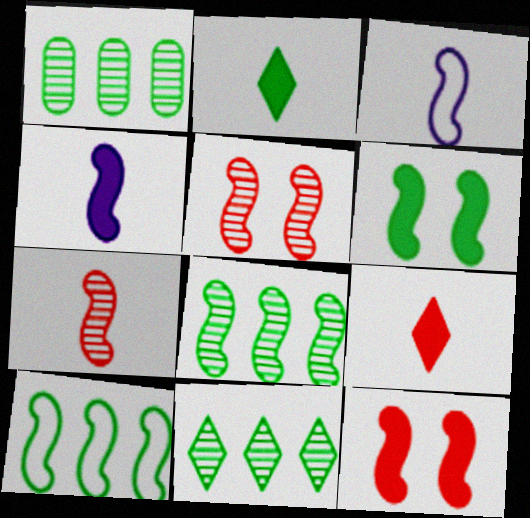[[1, 8, 11], 
[3, 8, 12], 
[4, 5, 10]]